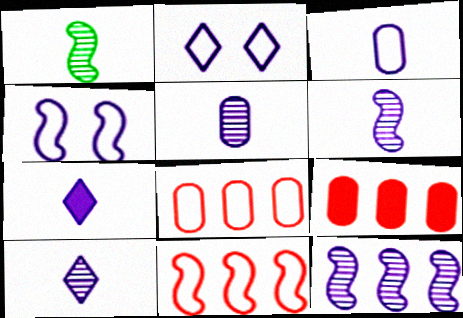[[1, 2, 9], 
[3, 6, 7], 
[5, 6, 10]]